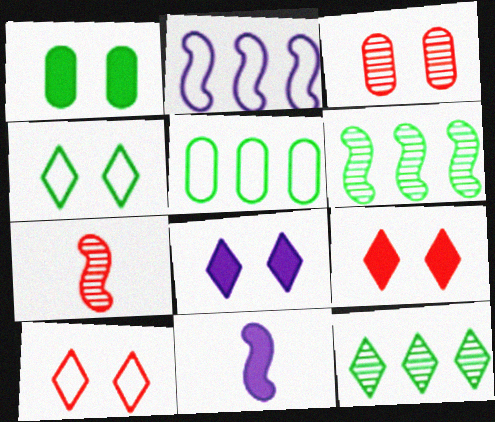[[5, 7, 8]]